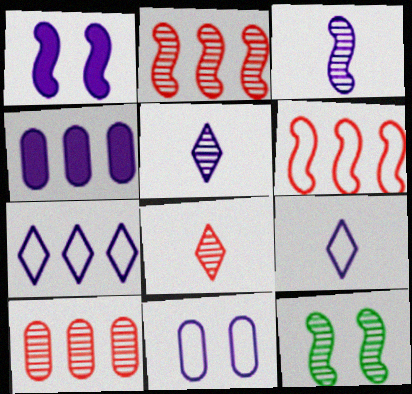[[2, 3, 12], 
[5, 10, 12]]